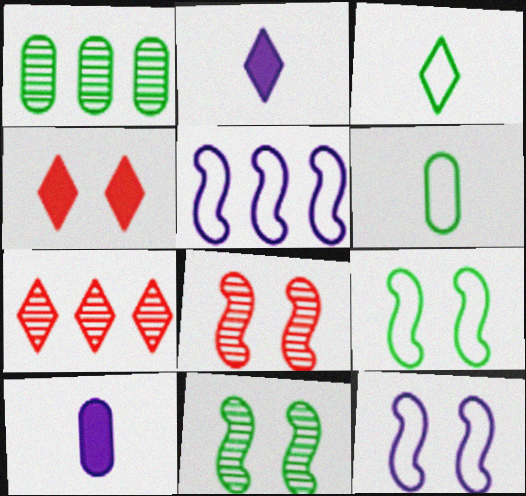[[7, 9, 10]]